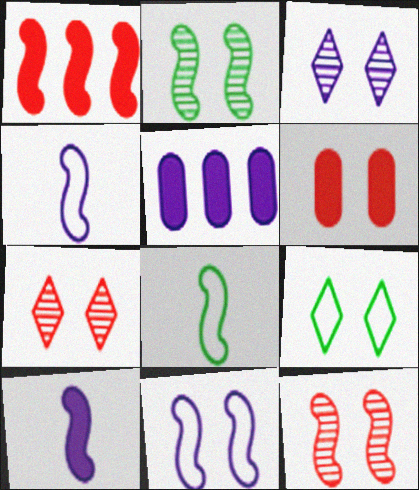[[1, 2, 4], 
[3, 4, 5], 
[5, 7, 8]]